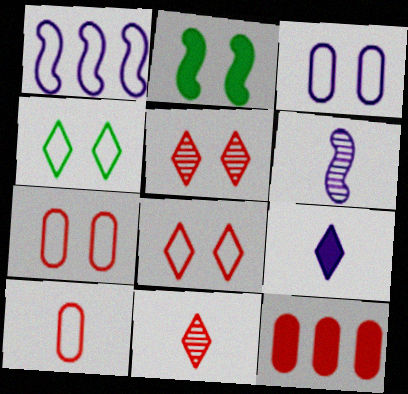[[1, 4, 10], 
[2, 3, 5], 
[2, 9, 12], 
[4, 6, 12]]